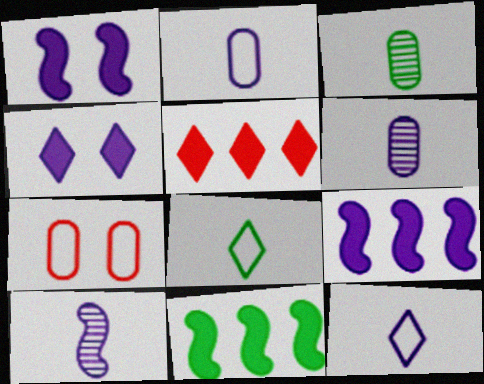[]